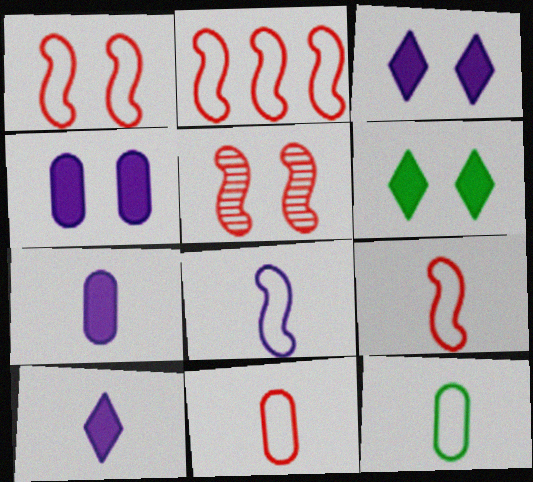[[1, 2, 9]]